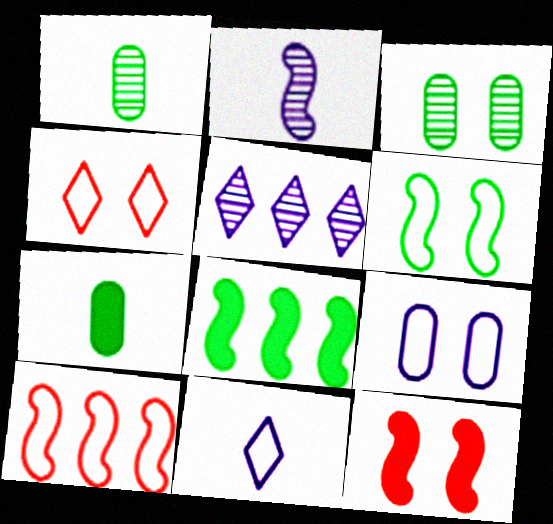[[4, 6, 9]]